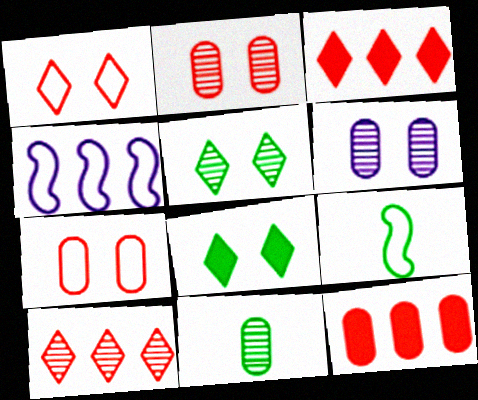[[3, 6, 9]]